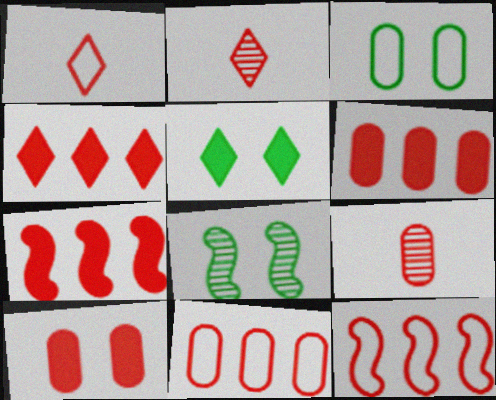[[2, 10, 12], 
[3, 5, 8], 
[4, 6, 7], 
[9, 10, 11]]